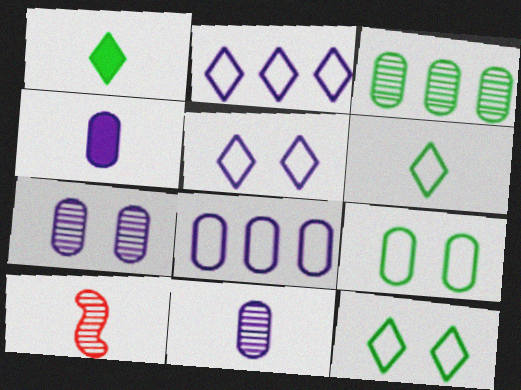[[4, 6, 10], 
[4, 7, 8]]